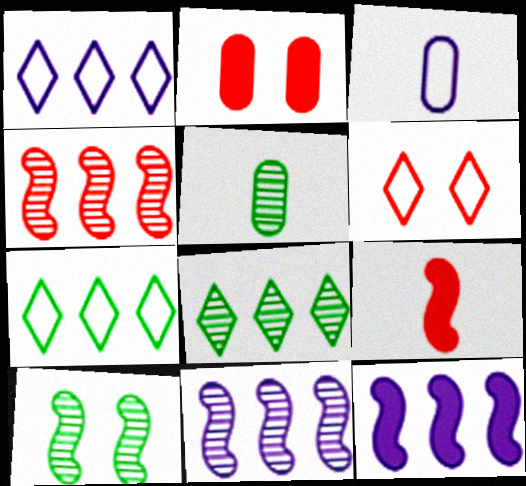[[5, 6, 12], 
[5, 8, 10]]